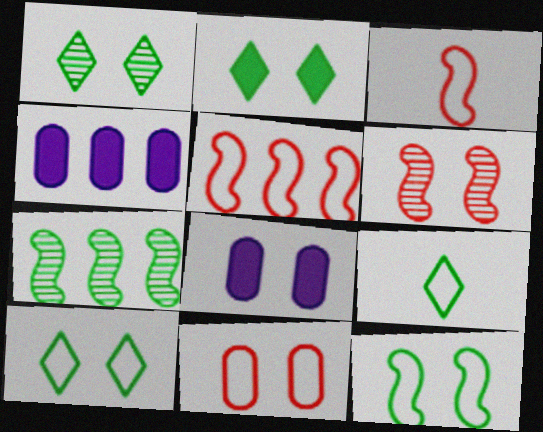[[1, 2, 10], 
[1, 3, 4], 
[4, 6, 9], 
[6, 8, 10]]